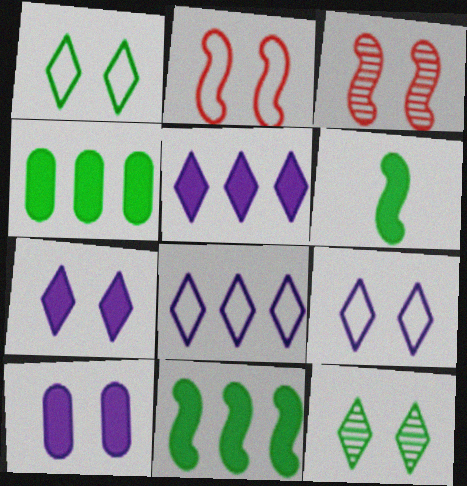[[1, 3, 10], 
[2, 10, 12]]